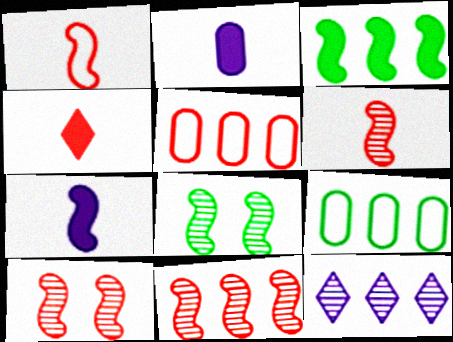[[3, 5, 12], 
[4, 5, 10], 
[6, 10, 11]]